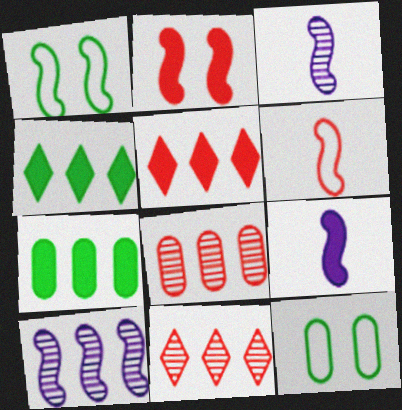[[3, 5, 12], 
[9, 11, 12]]